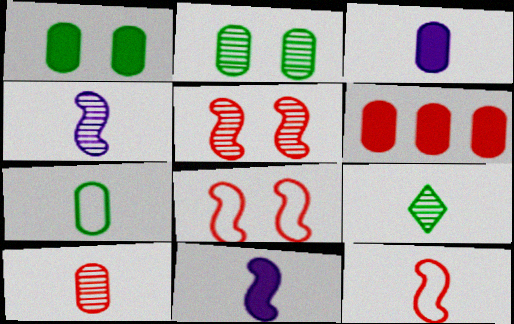[[1, 3, 6], 
[3, 7, 10], 
[3, 9, 12], 
[4, 9, 10]]